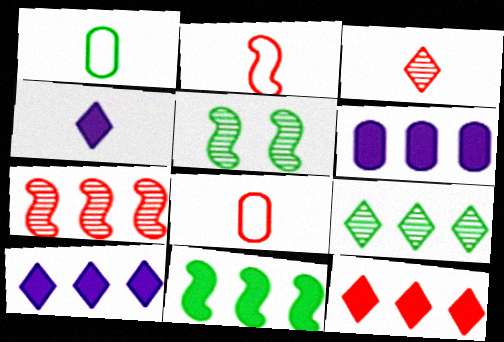[[5, 8, 10], 
[6, 11, 12]]